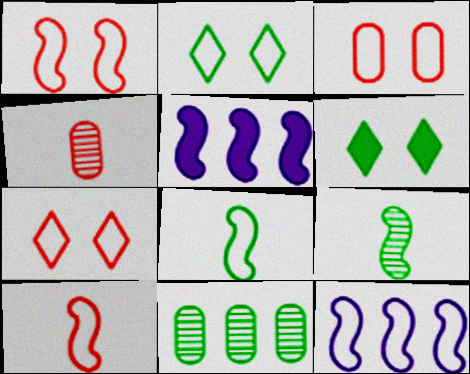[[1, 3, 7], 
[1, 5, 9], 
[1, 8, 12], 
[2, 4, 5], 
[4, 6, 12], 
[6, 8, 11]]